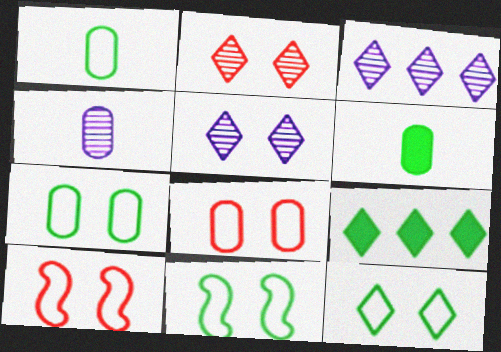[[3, 6, 10], 
[4, 9, 10], 
[7, 11, 12]]